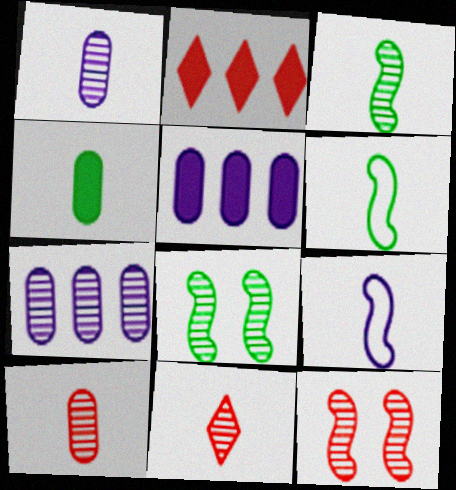[[1, 3, 11], 
[4, 9, 11], 
[7, 8, 11]]